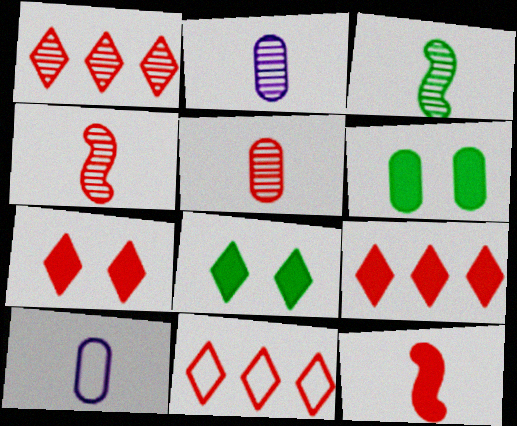[[1, 9, 11]]